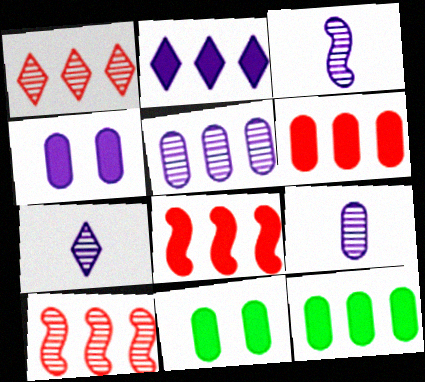[[2, 8, 12], 
[3, 7, 9]]